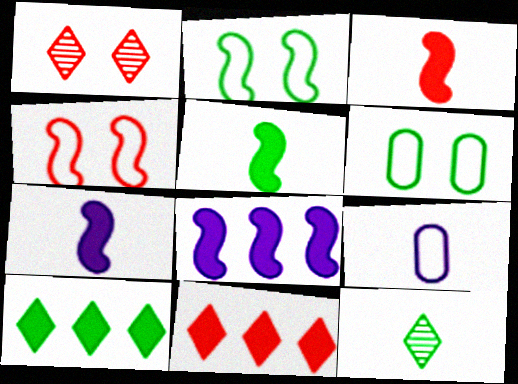[[3, 5, 7], 
[3, 9, 12]]